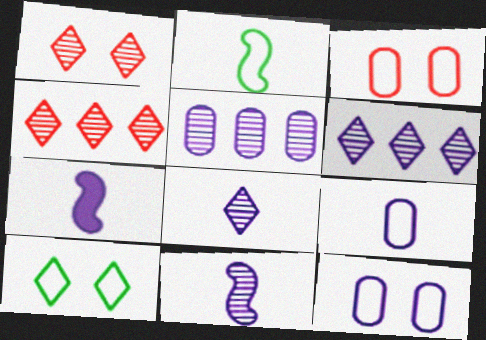[[6, 7, 12], 
[7, 8, 9]]